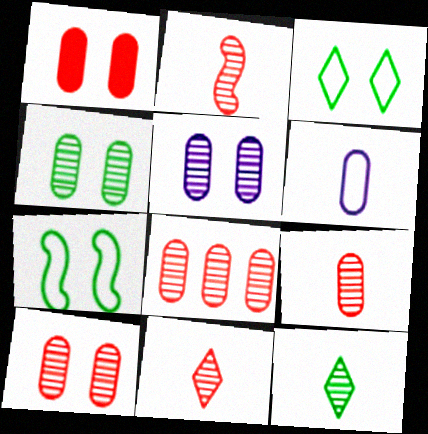[[2, 9, 11], 
[4, 5, 10], 
[8, 9, 10]]